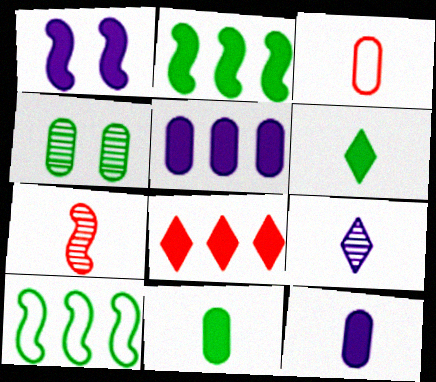[[1, 7, 10], 
[1, 8, 11], 
[2, 5, 8], 
[3, 4, 5], 
[4, 6, 10]]